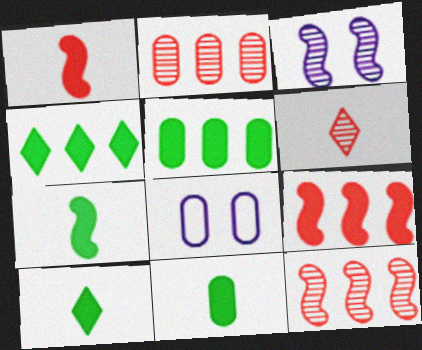[[2, 8, 11], 
[7, 10, 11], 
[8, 10, 12]]